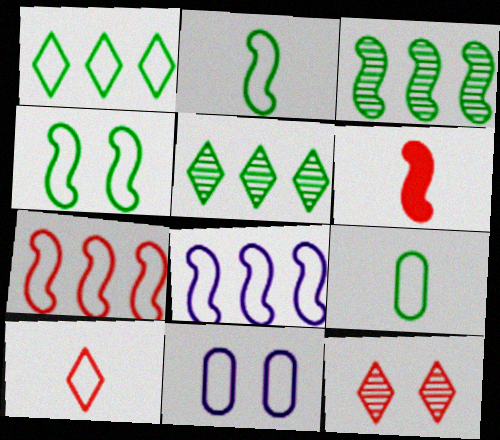[[1, 4, 9], 
[5, 6, 11]]